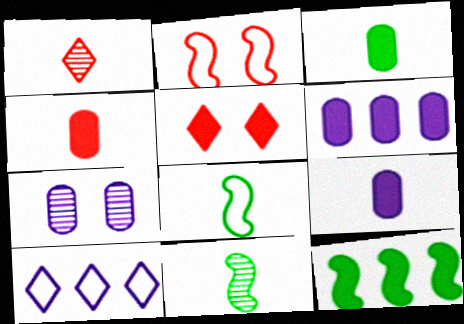[[1, 8, 9], 
[3, 4, 9], 
[5, 9, 12]]